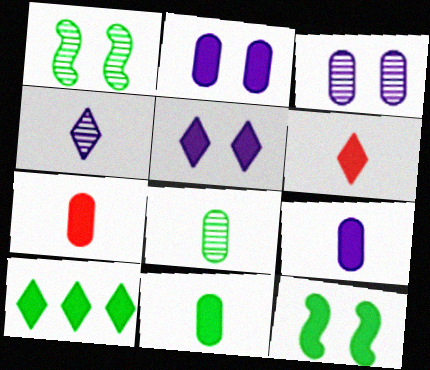[[5, 6, 10], 
[7, 9, 11], 
[10, 11, 12]]